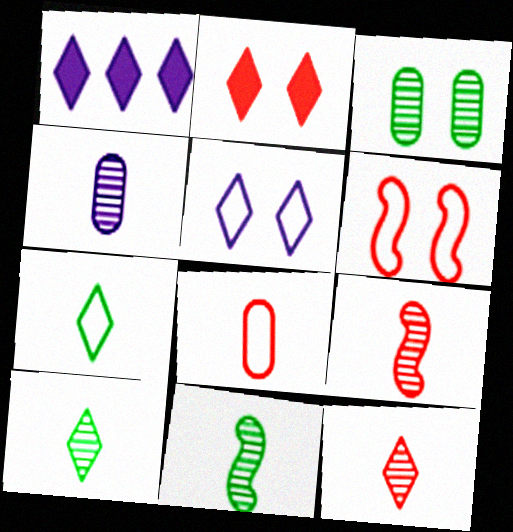[[4, 9, 10], 
[4, 11, 12]]